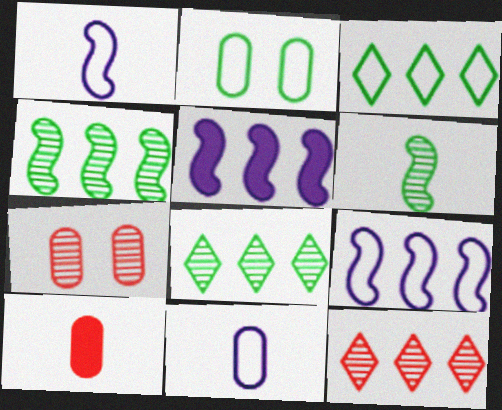[]